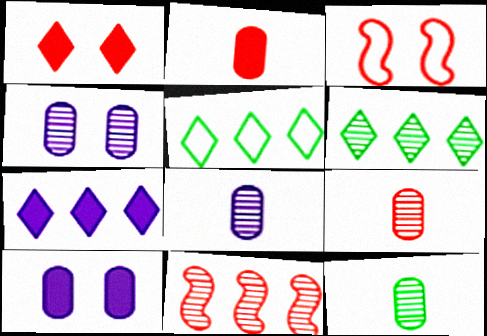[[3, 7, 12], 
[8, 9, 12]]